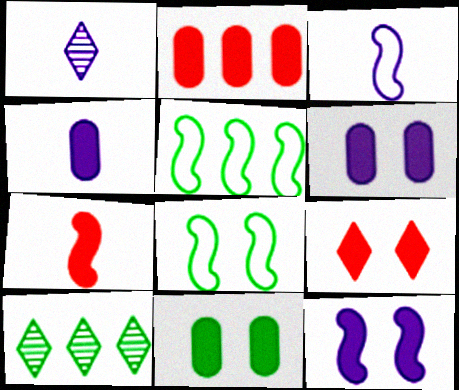[[1, 2, 8], 
[1, 3, 4], 
[2, 4, 11], 
[2, 7, 9], 
[9, 11, 12]]